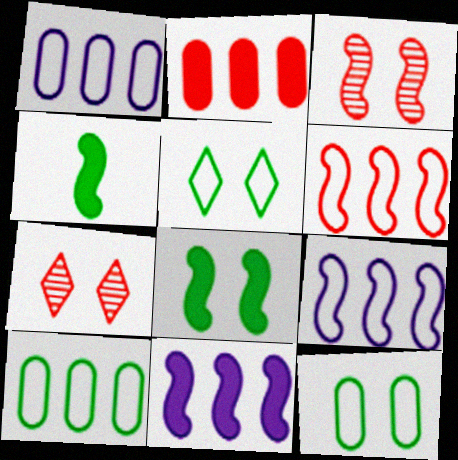[[1, 4, 7], 
[3, 4, 9]]